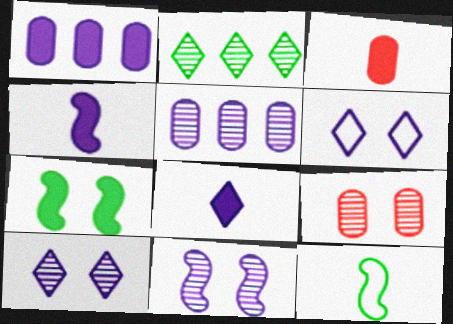[[4, 5, 6], 
[6, 7, 9]]